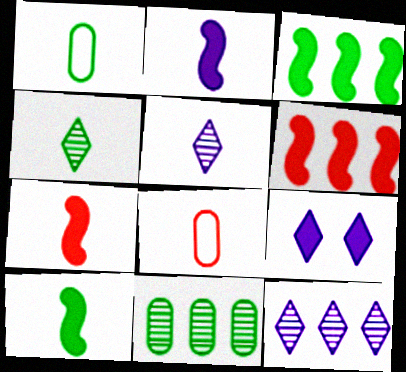[[1, 4, 10], 
[1, 5, 7], 
[2, 4, 8], 
[2, 7, 10], 
[5, 8, 10]]